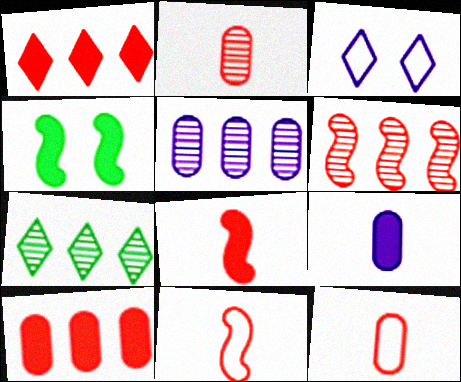[[1, 4, 9], 
[5, 6, 7]]